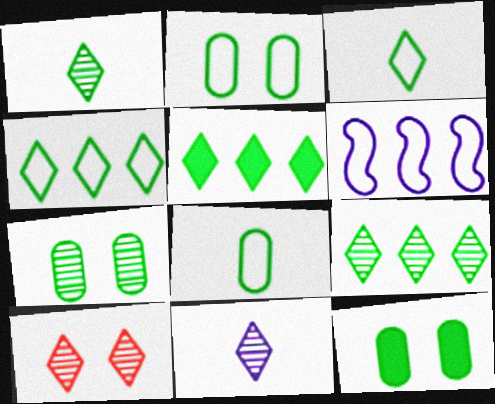[[2, 7, 12], 
[4, 5, 9], 
[9, 10, 11]]